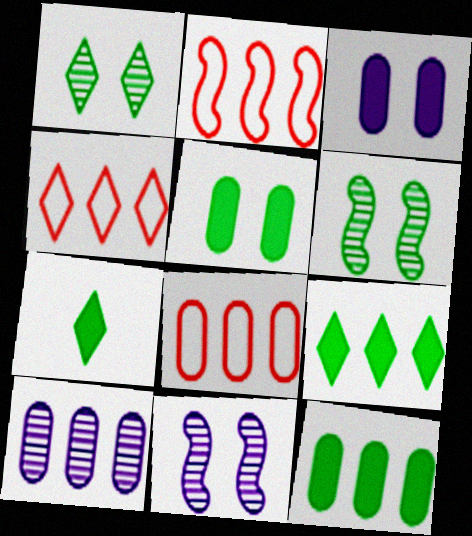[[2, 4, 8], 
[2, 9, 10], 
[7, 8, 11], 
[8, 10, 12]]